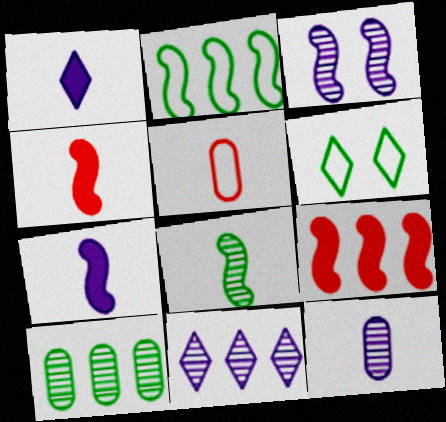[[1, 5, 8], 
[2, 3, 4], 
[3, 11, 12], 
[6, 9, 12]]